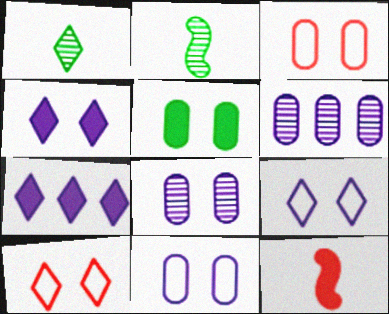[[1, 7, 10], 
[2, 3, 7], 
[3, 5, 8], 
[5, 7, 12]]